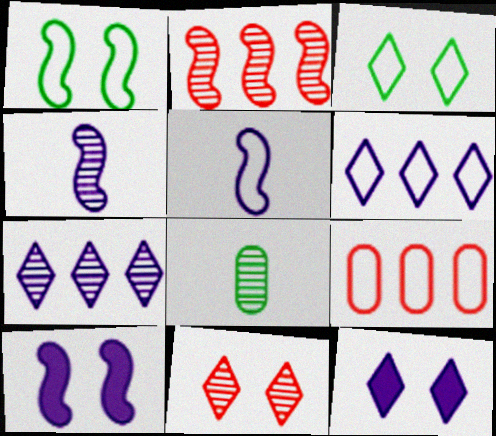[[3, 5, 9], 
[3, 11, 12]]